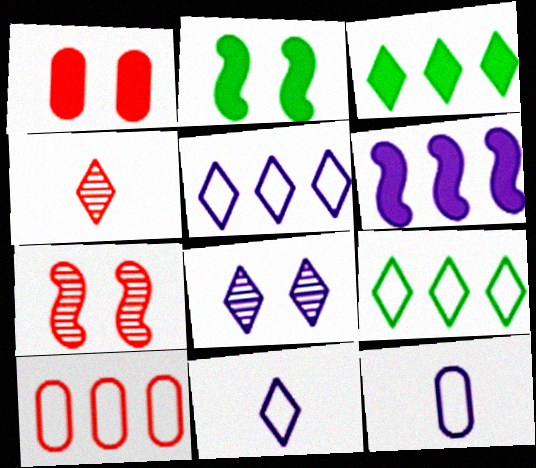[[3, 7, 12], 
[6, 8, 12]]